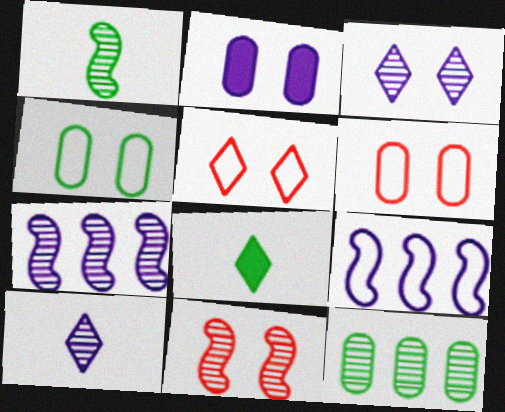[[1, 7, 11], 
[2, 9, 10], 
[6, 7, 8], 
[10, 11, 12]]